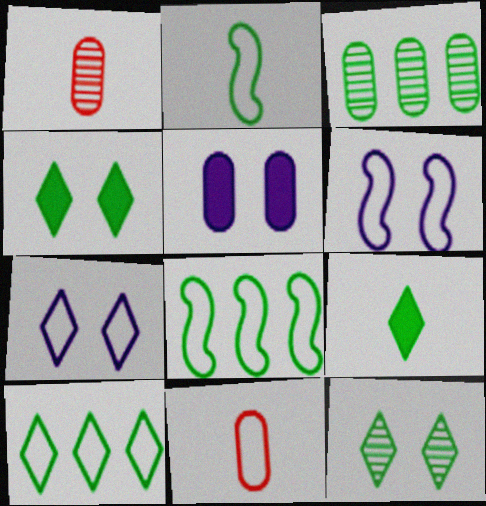[[2, 3, 4], 
[3, 5, 11], 
[6, 10, 11], 
[7, 8, 11], 
[9, 10, 12]]